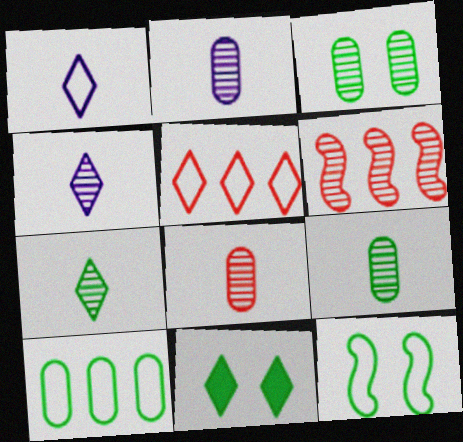[[2, 8, 9], 
[3, 4, 6], 
[3, 11, 12], 
[4, 5, 11]]